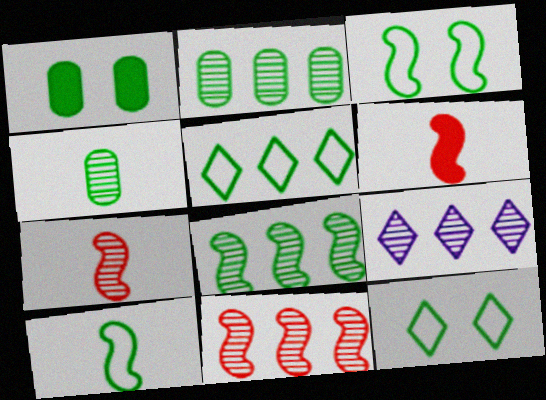[[2, 9, 11]]